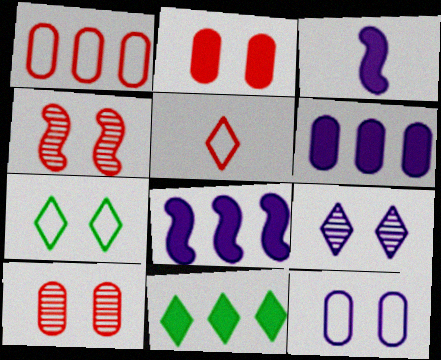[[2, 3, 11], 
[5, 9, 11]]